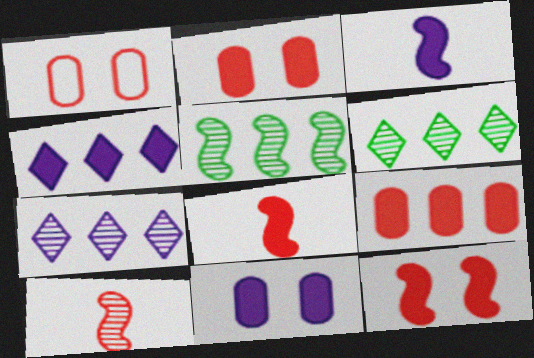[[1, 3, 6], 
[3, 4, 11]]